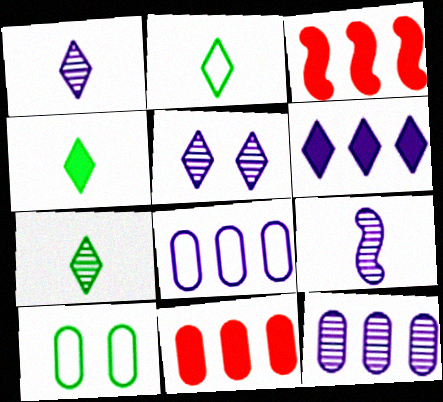[[1, 3, 10], 
[2, 4, 7], 
[5, 9, 12]]